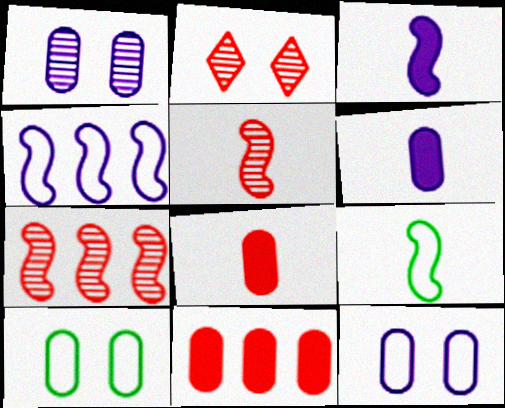[[3, 5, 9]]